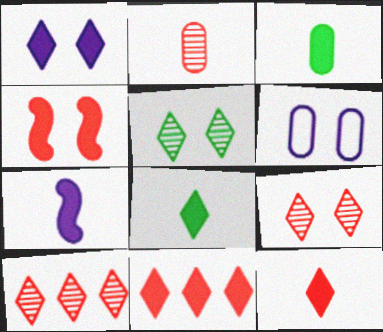[[1, 8, 11], 
[3, 7, 12], 
[4, 5, 6]]